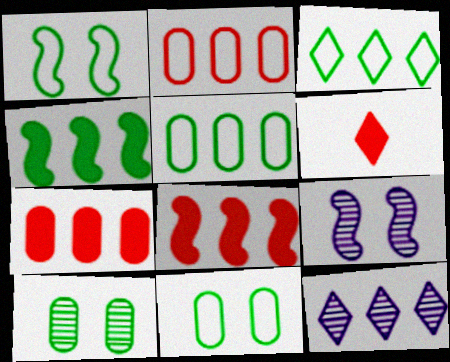[[2, 4, 12], 
[5, 6, 9], 
[5, 8, 12]]